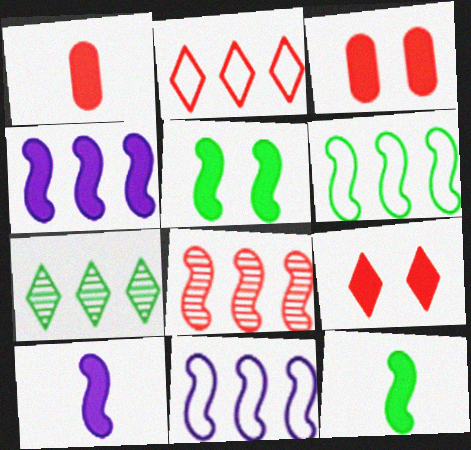[[4, 6, 8]]